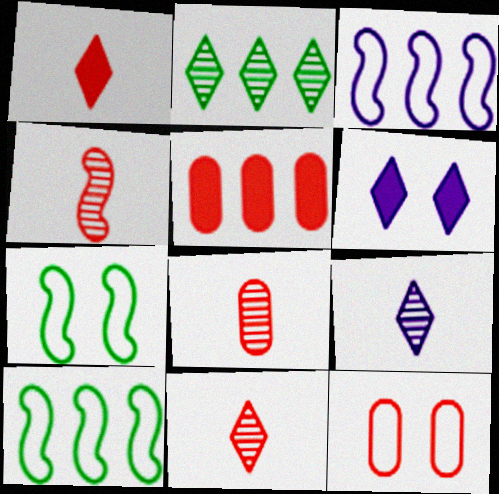[[2, 3, 5], 
[4, 8, 11], 
[5, 7, 9], 
[5, 8, 12], 
[6, 8, 10]]